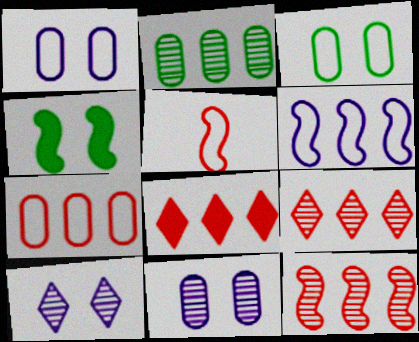[[2, 6, 8], 
[7, 8, 12]]